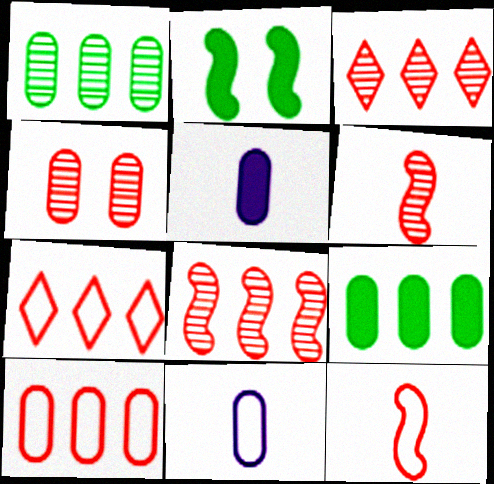[[2, 3, 11], 
[3, 4, 6], 
[4, 9, 11]]